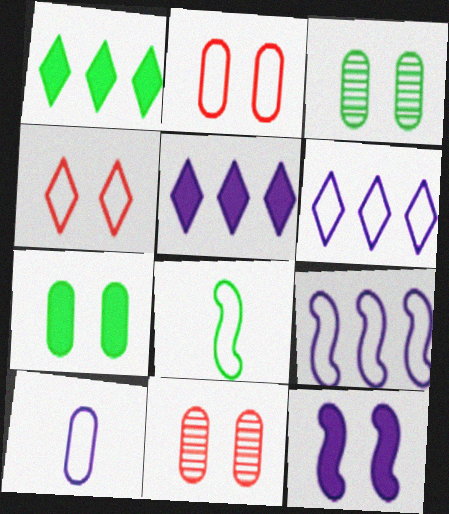[[1, 3, 8], 
[2, 6, 8], 
[3, 4, 12], 
[5, 8, 11]]